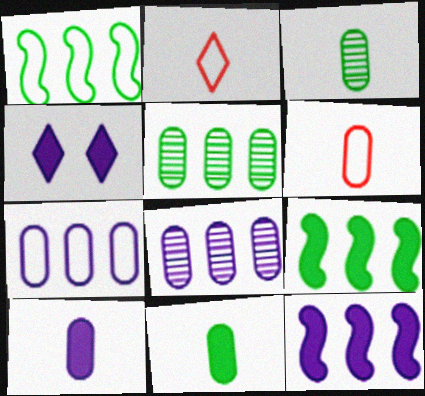[[3, 6, 10], 
[4, 10, 12]]